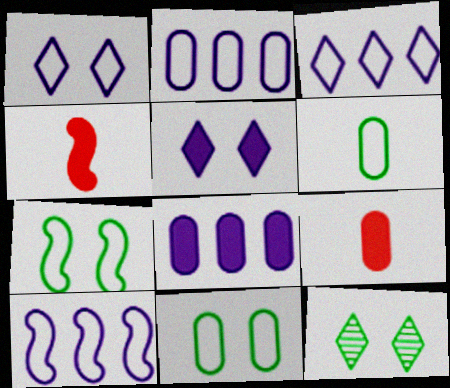[[2, 3, 10], 
[2, 4, 12], 
[9, 10, 12]]